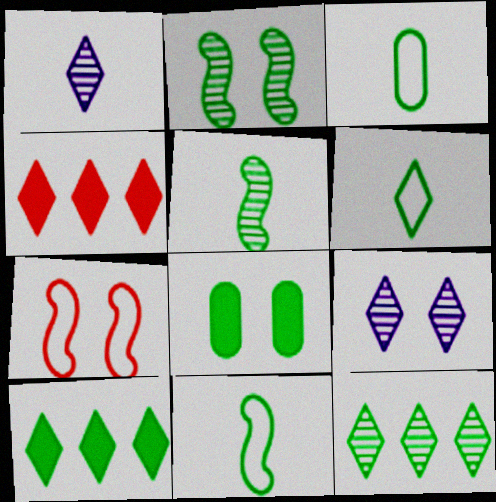[[2, 3, 10], 
[3, 6, 11], 
[4, 6, 9], 
[7, 8, 9], 
[8, 11, 12]]